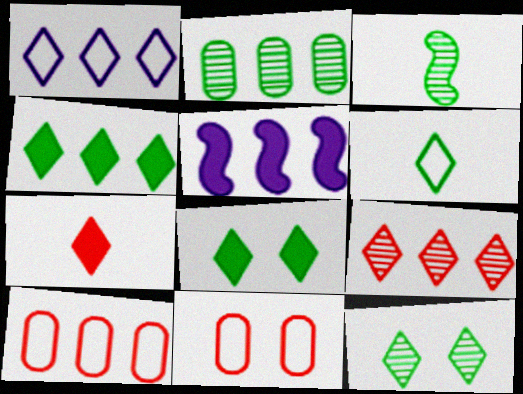[[1, 4, 9], 
[1, 7, 12], 
[2, 3, 12], 
[4, 6, 12]]